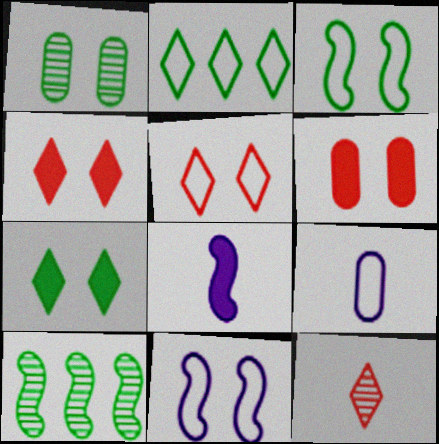[[1, 3, 7], 
[1, 4, 11], 
[4, 9, 10]]